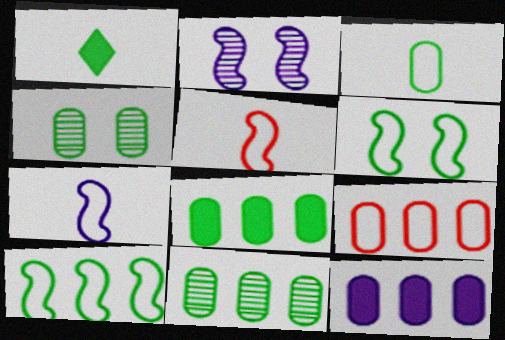[[1, 2, 9], 
[1, 4, 10], 
[1, 6, 11], 
[3, 4, 8], 
[9, 11, 12]]